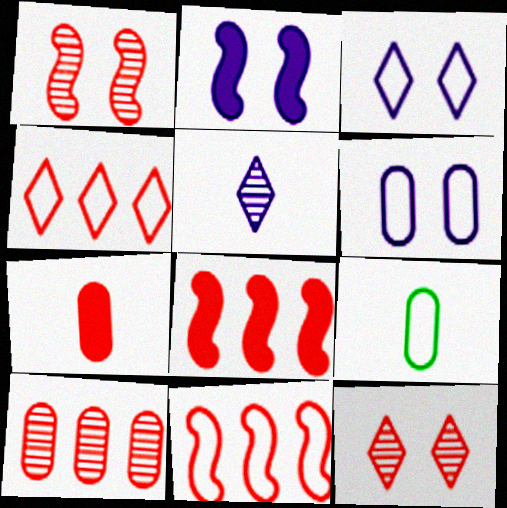[[1, 4, 7], 
[3, 9, 11], 
[4, 8, 10], 
[7, 11, 12]]